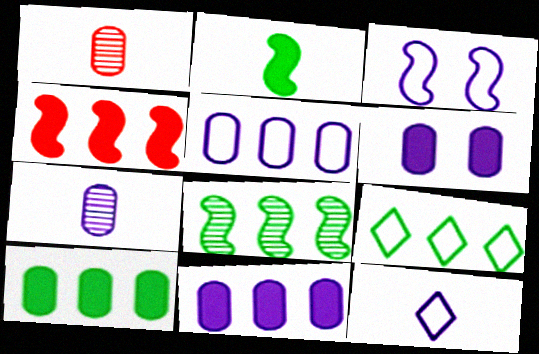[[1, 2, 12], 
[3, 5, 12], 
[5, 6, 7], 
[8, 9, 10]]